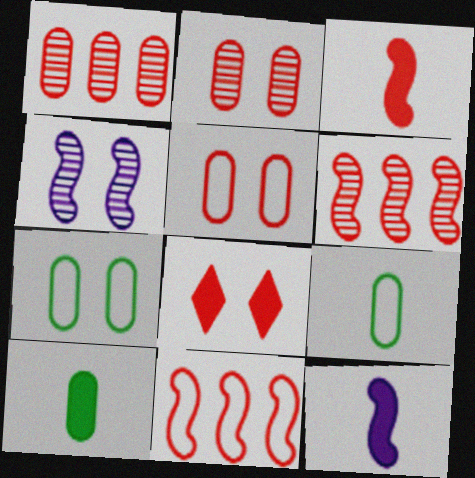[[4, 7, 8]]